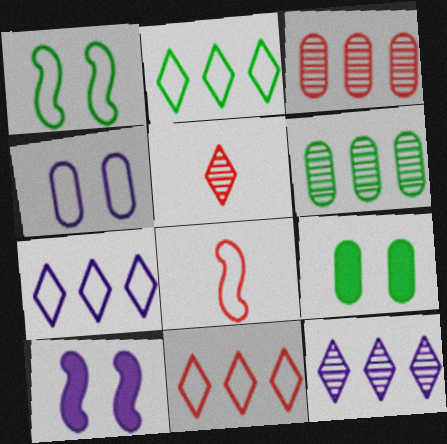[[2, 4, 8], 
[2, 7, 11], 
[8, 9, 12]]